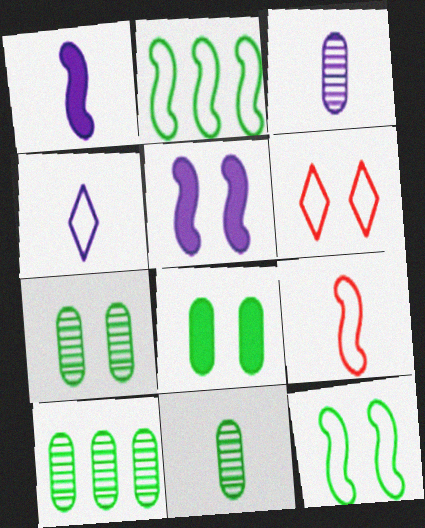[[1, 3, 4], 
[1, 6, 10], 
[5, 6, 7], 
[7, 10, 11]]